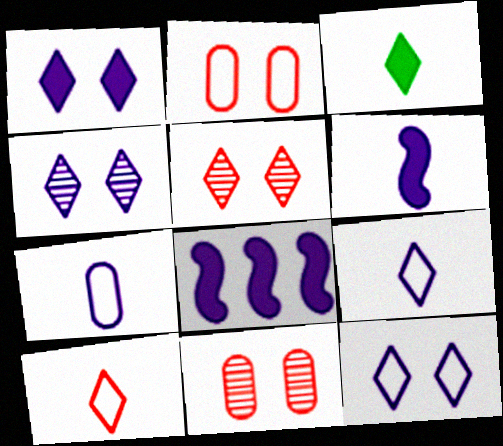[[1, 4, 12], 
[4, 7, 8]]